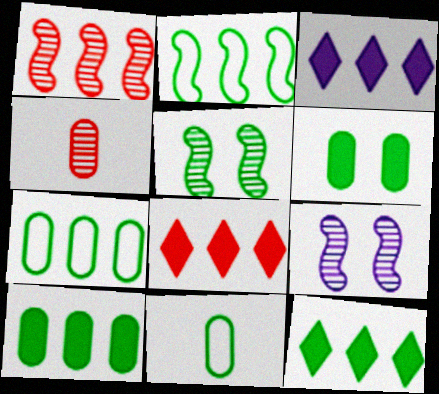[[1, 3, 7], 
[3, 8, 12], 
[5, 11, 12], 
[8, 9, 11]]